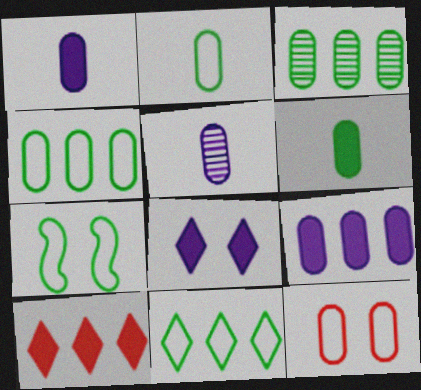[[1, 3, 12], 
[2, 7, 11], 
[5, 7, 10]]